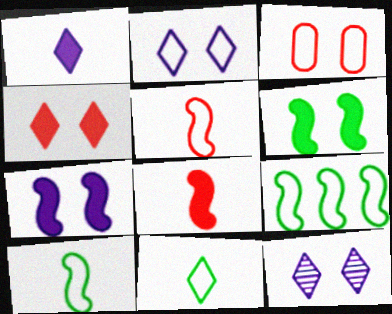[[3, 6, 12]]